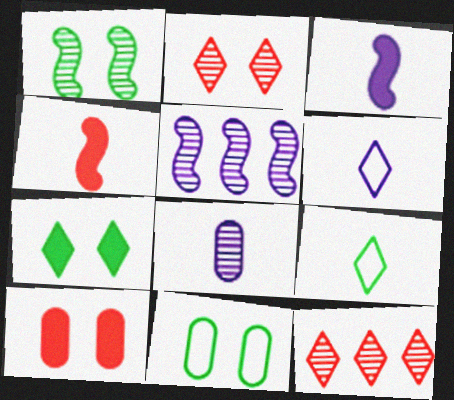[[1, 7, 11], 
[1, 8, 12], 
[3, 6, 8], 
[3, 11, 12], 
[4, 8, 9], 
[5, 9, 10], 
[6, 7, 12]]